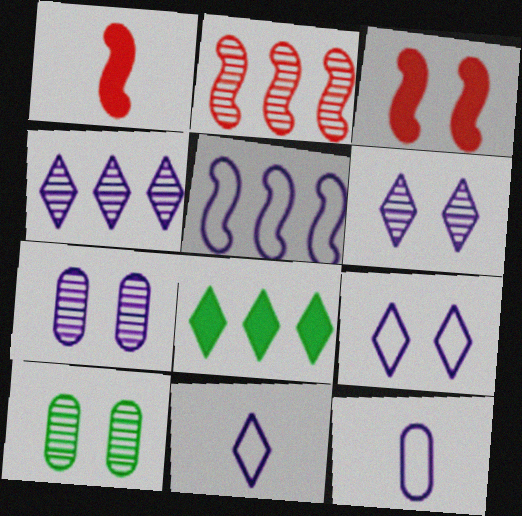[[3, 9, 10], 
[5, 9, 12]]